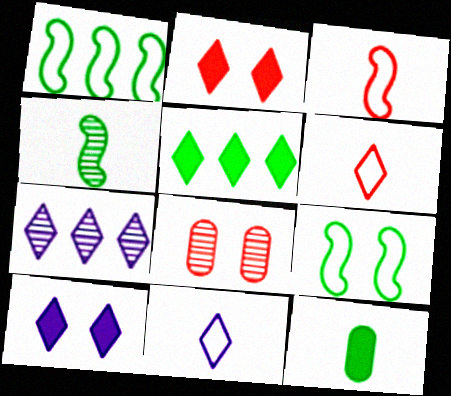[[4, 7, 8], 
[7, 10, 11], 
[8, 9, 10]]